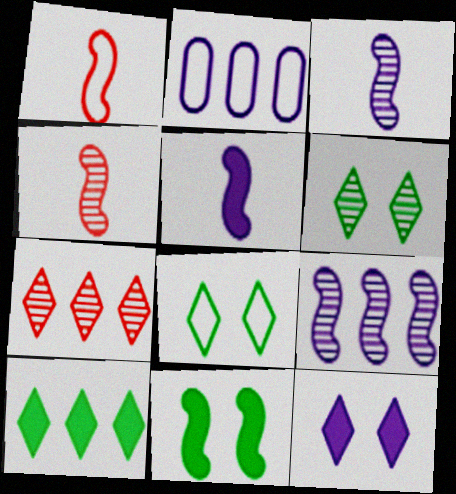[[1, 2, 8], 
[1, 9, 11], 
[2, 3, 12]]